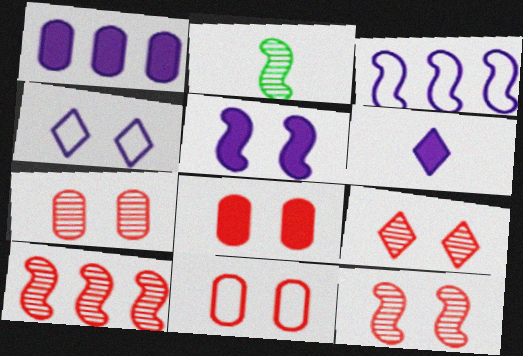[[1, 5, 6], 
[7, 8, 11], 
[7, 9, 12]]